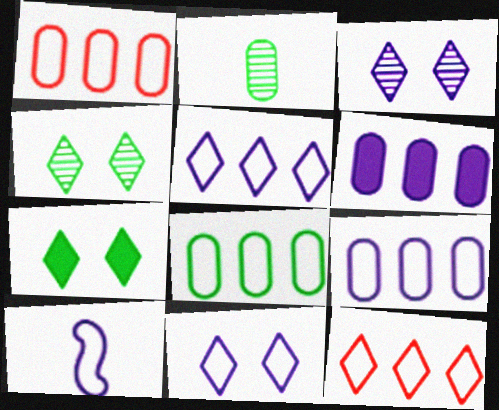[[1, 8, 9], 
[3, 6, 10], 
[9, 10, 11]]